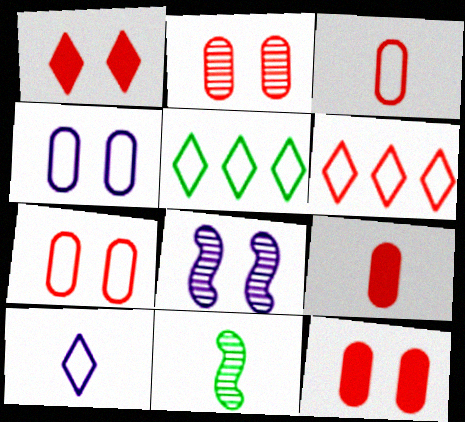[[2, 7, 12], 
[5, 8, 9], 
[9, 10, 11]]